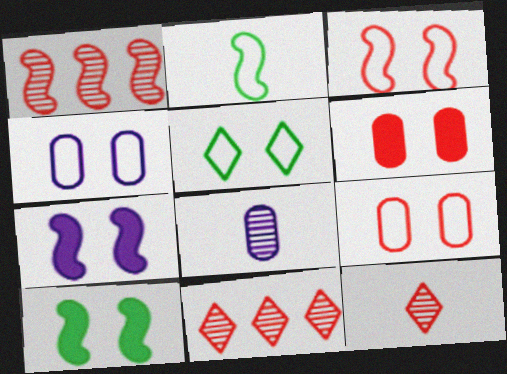[[1, 2, 7], 
[3, 4, 5]]